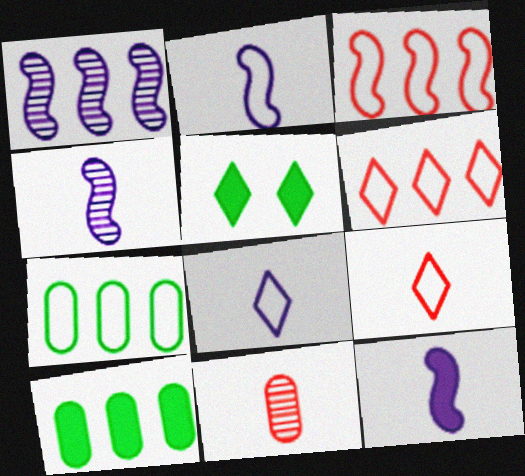[[1, 6, 10], 
[2, 4, 12]]